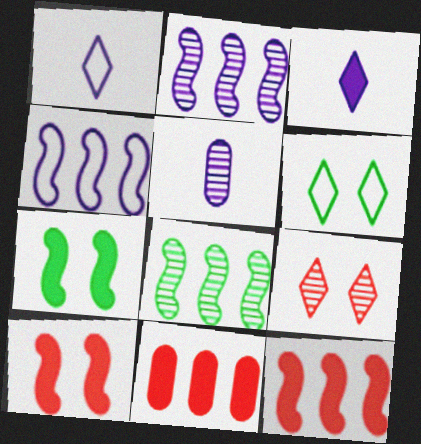[[3, 7, 11], 
[4, 8, 12], 
[5, 6, 12], 
[5, 8, 9]]